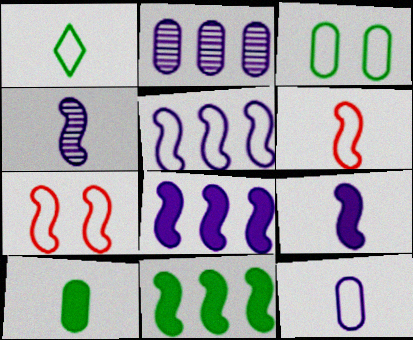[[1, 6, 12], 
[4, 7, 11]]